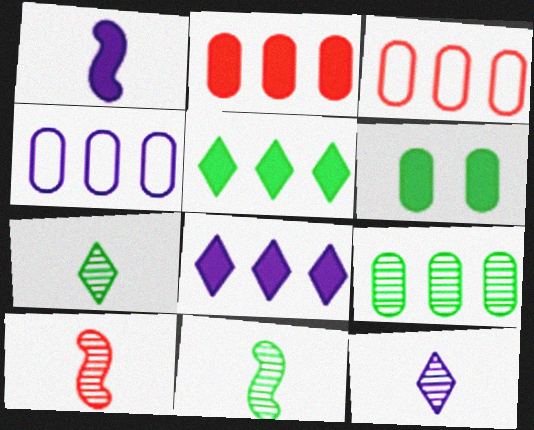[[2, 4, 9]]